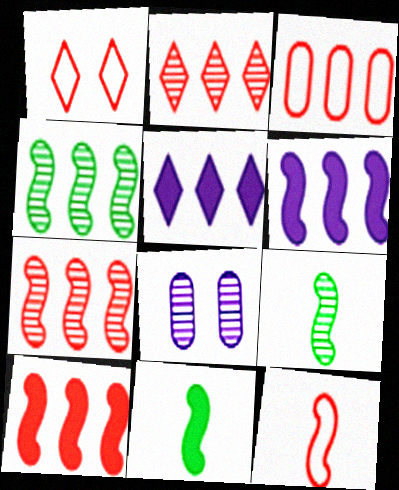[[1, 3, 12], 
[2, 3, 10], 
[2, 8, 9], 
[3, 4, 5]]